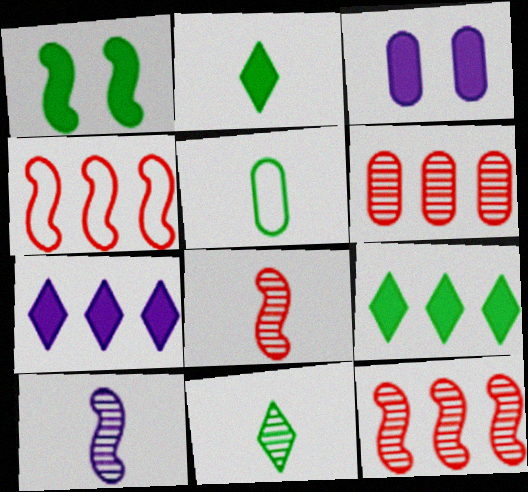[[1, 4, 10], 
[3, 4, 11], 
[3, 5, 6]]